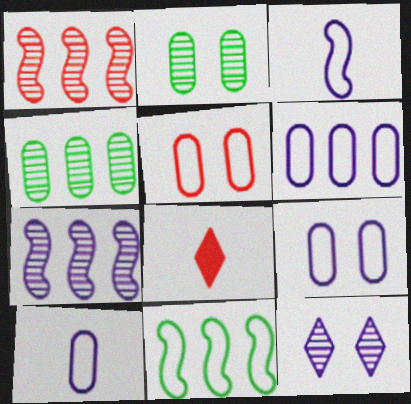[[1, 5, 8], 
[6, 9, 10]]